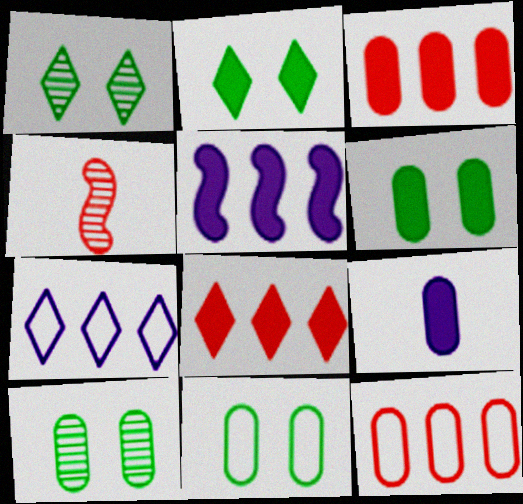[[3, 6, 9], 
[4, 6, 7], 
[6, 10, 11], 
[9, 10, 12]]